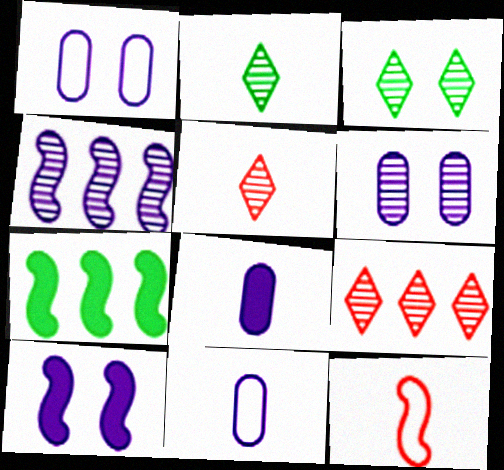[[1, 5, 7], 
[2, 8, 12]]